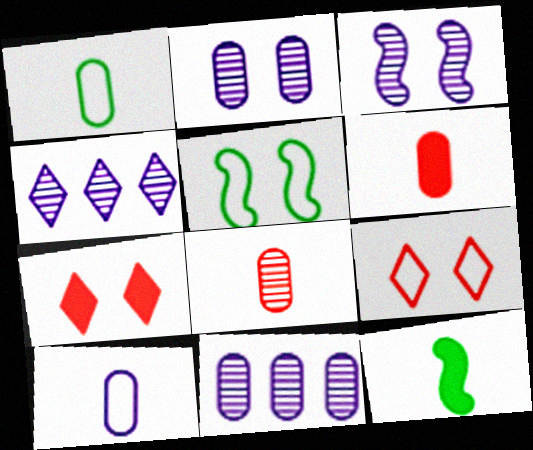[[2, 5, 7], 
[4, 5, 6], 
[9, 11, 12]]